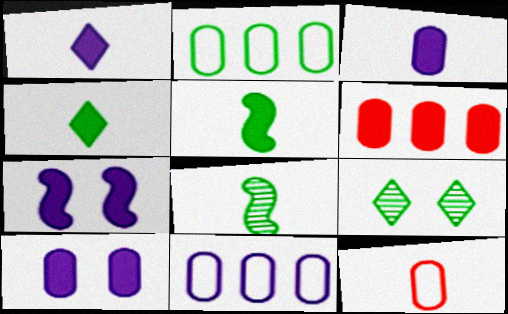[[1, 8, 12], 
[2, 5, 9], 
[4, 6, 7]]